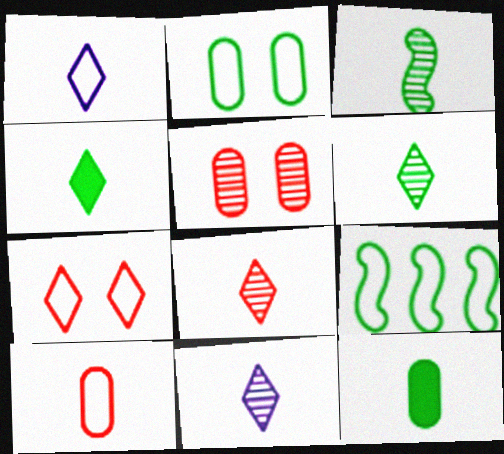[[1, 4, 8], 
[6, 8, 11]]